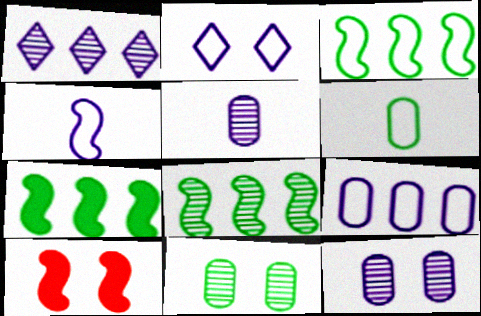[[1, 6, 10], 
[2, 4, 9], 
[2, 10, 11], 
[3, 7, 8], 
[4, 8, 10]]